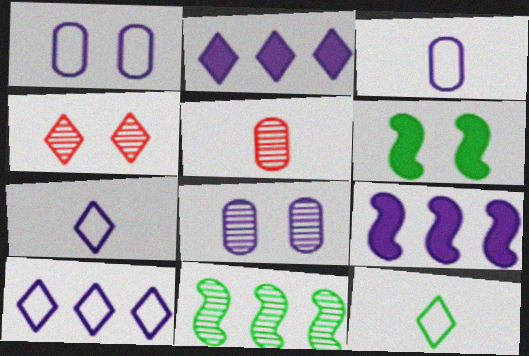[[1, 4, 6], 
[2, 4, 12], 
[5, 6, 10], 
[7, 8, 9]]